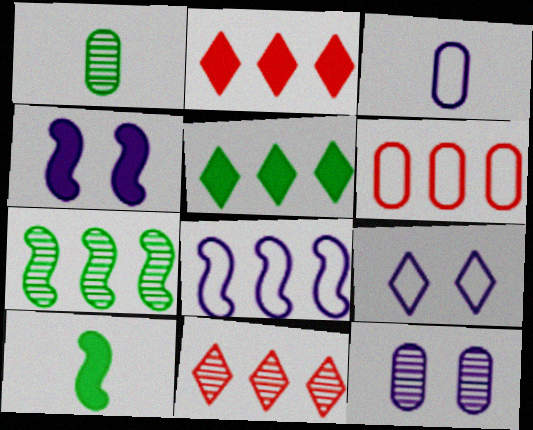[[3, 8, 9], 
[4, 9, 12]]